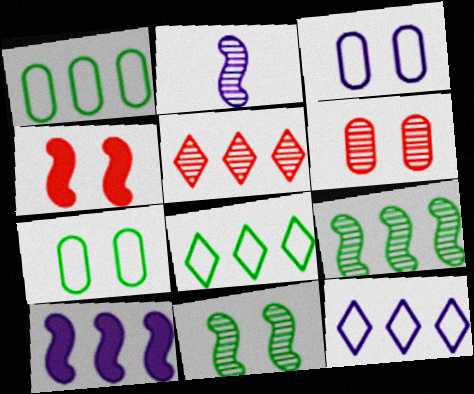[[1, 5, 10]]